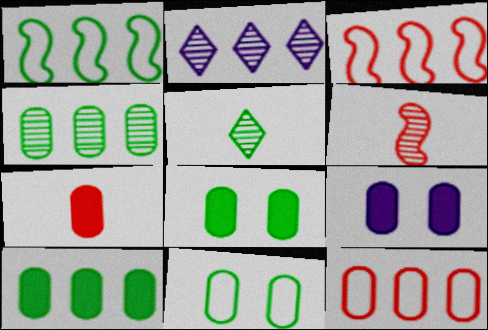[[1, 5, 8], 
[2, 3, 10], 
[3, 5, 9], 
[7, 9, 10]]